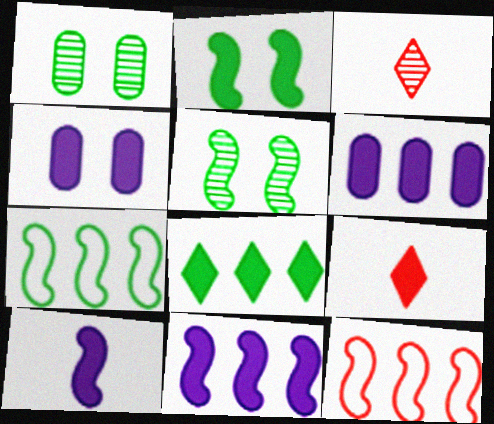[[2, 6, 9], 
[3, 4, 7], 
[5, 10, 12]]